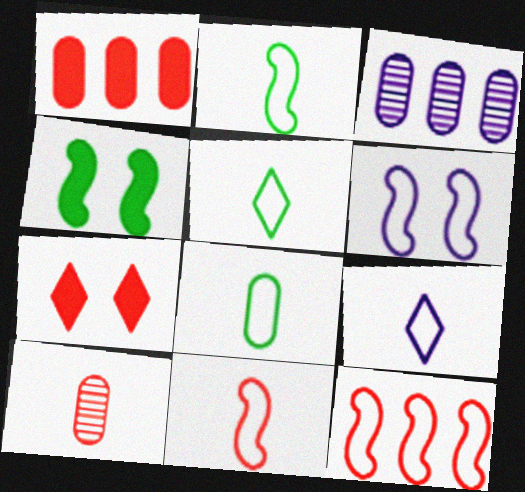[[2, 3, 7], 
[2, 5, 8], 
[2, 6, 12], 
[7, 10, 12], 
[8, 9, 11]]